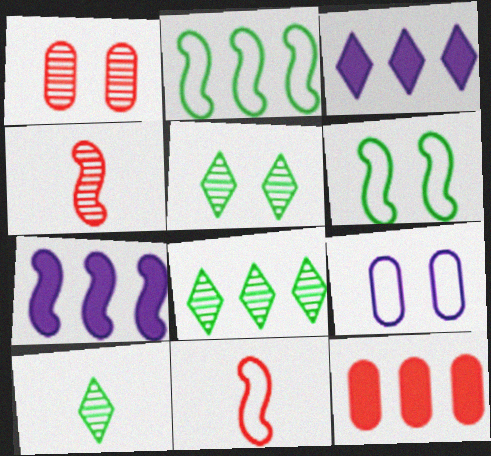[[4, 6, 7], 
[5, 8, 10]]